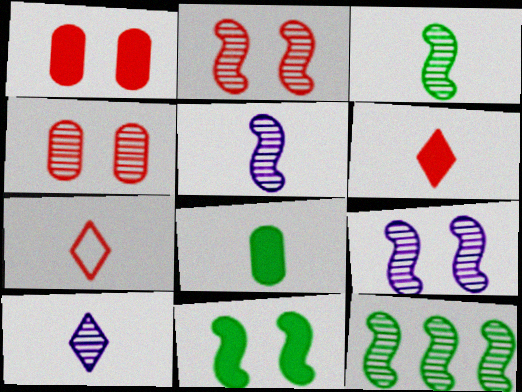[[2, 5, 12], 
[4, 10, 12], 
[5, 7, 8]]